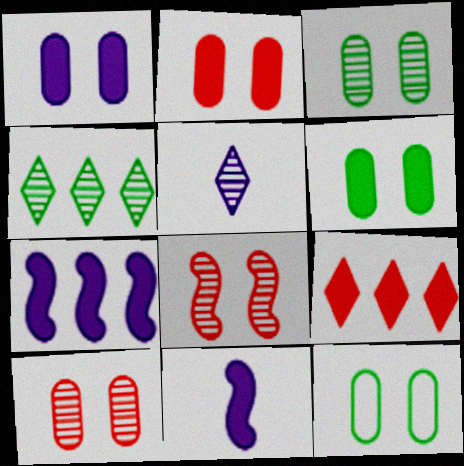[[1, 2, 6], 
[1, 10, 12], 
[3, 6, 12], 
[6, 9, 11]]